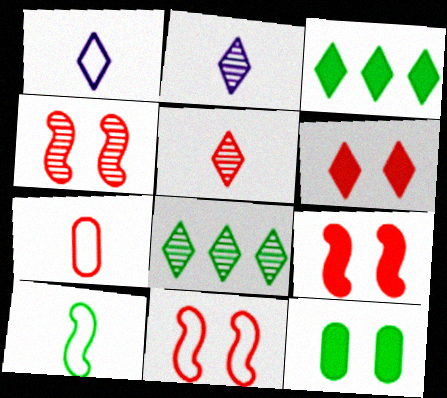[[1, 6, 8], 
[1, 7, 10], 
[4, 9, 11], 
[8, 10, 12]]